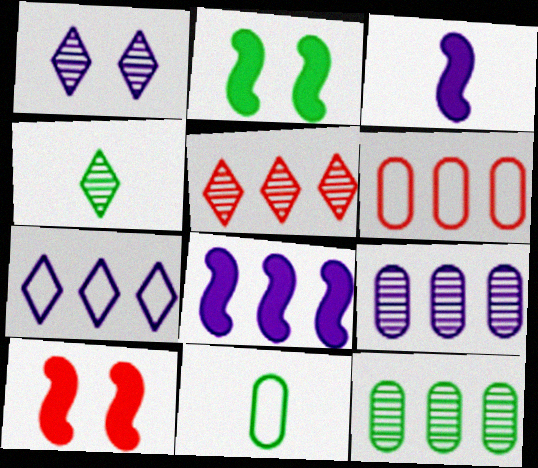[[1, 4, 5], 
[7, 8, 9]]